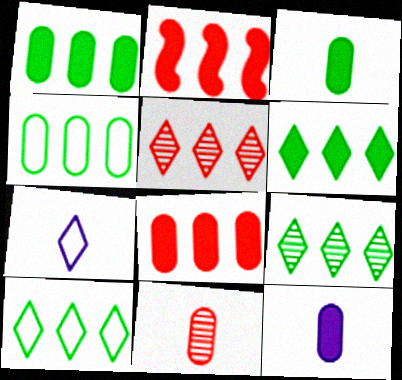[[6, 9, 10]]